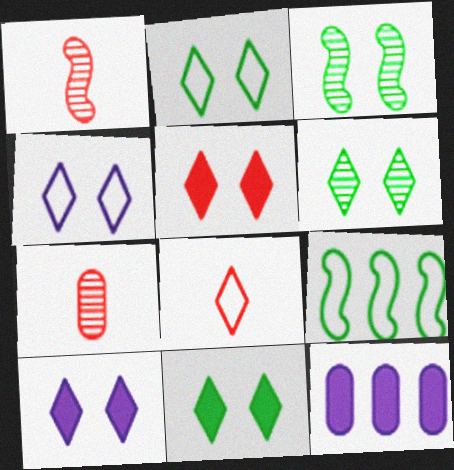[[1, 2, 12], 
[2, 6, 11], 
[3, 8, 12], 
[4, 5, 6], 
[5, 10, 11], 
[7, 9, 10]]